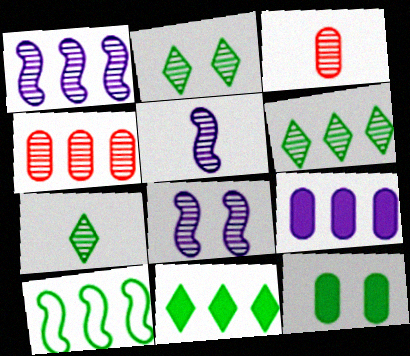[[1, 2, 3], 
[1, 4, 6], 
[1, 5, 8], 
[2, 4, 5], 
[2, 6, 7], 
[3, 5, 7], 
[3, 6, 8], 
[4, 7, 8], 
[7, 10, 12]]